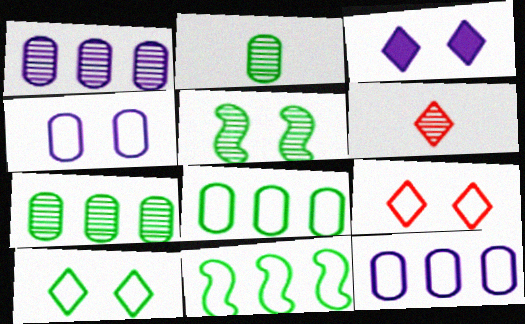[[1, 5, 6]]